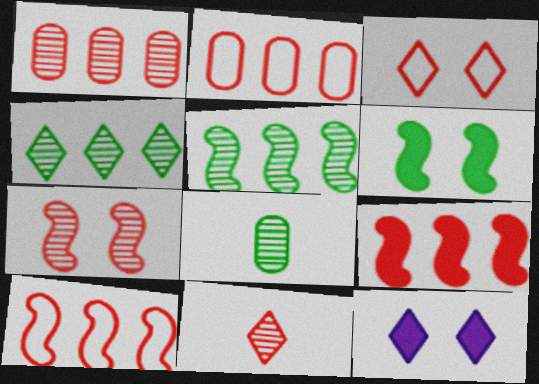[[1, 7, 11], 
[8, 10, 12]]